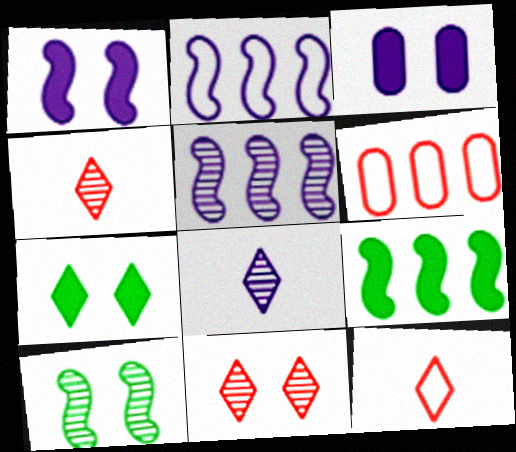[[2, 3, 8]]